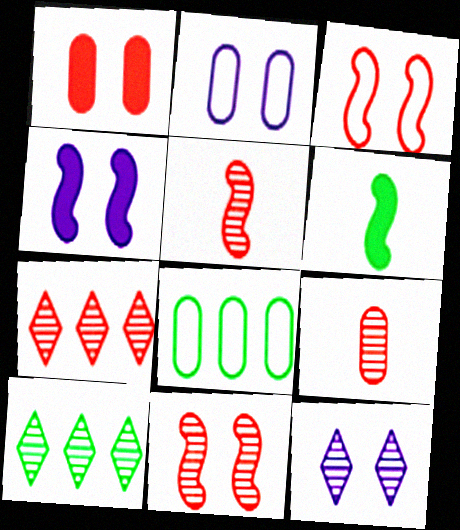[[2, 4, 12], 
[2, 6, 7], 
[7, 9, 11]]